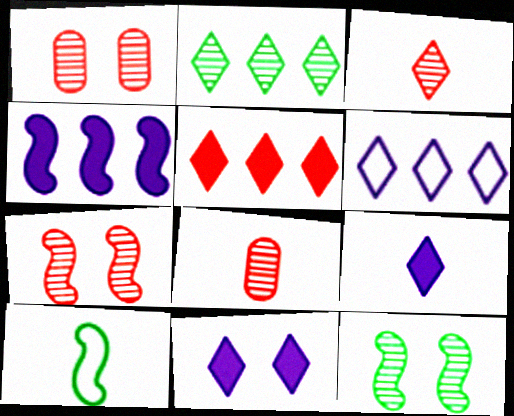[[2, 5, 6], 
[4, 7, 10], 
[8, 9, 10]]